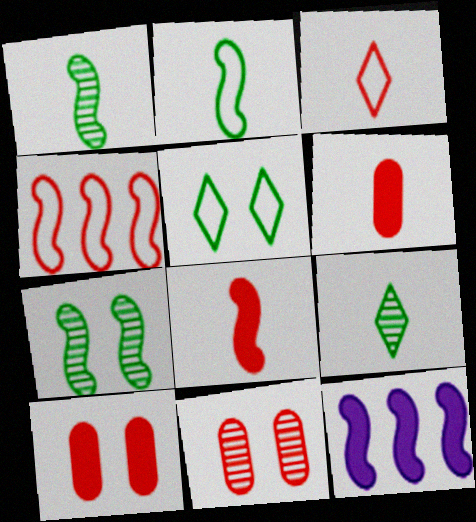[]